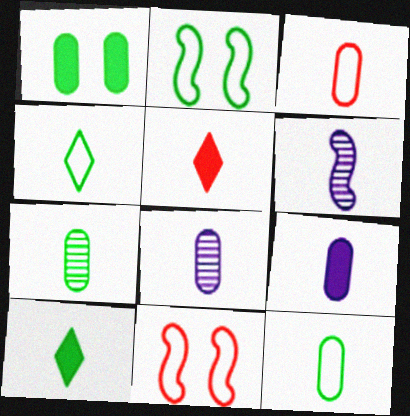[[3, 6, 10], 
[3, 7, 9], 
[5, 6, 12]]